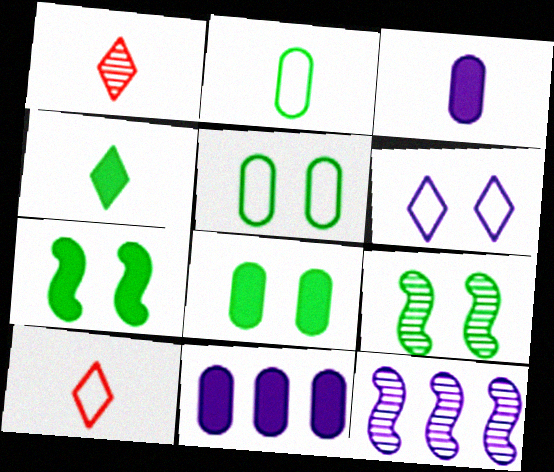[[3, 6, 12], 
[8, 10, 12], 
[9, 10, 11]]